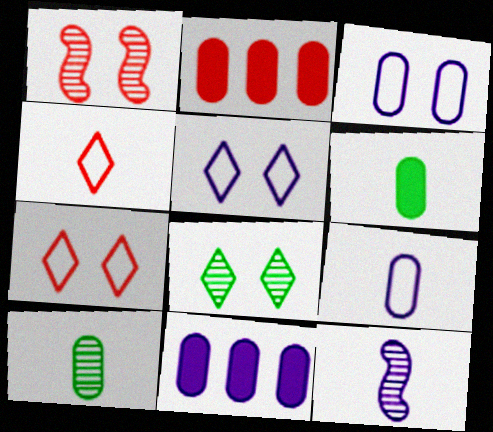[[1, 2, 4], 
[2, 3, 10], 
[4, 6, 12], 
[5, 11, 12]]